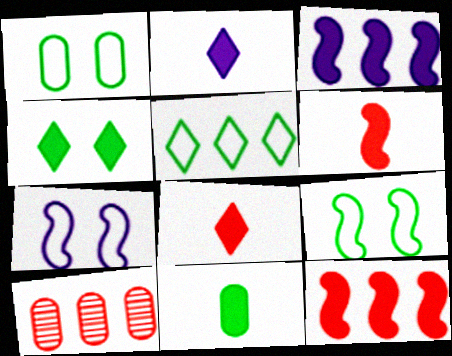[[2, 6, 11], 
[2, 9, 10], 
[3, 5, 10]]